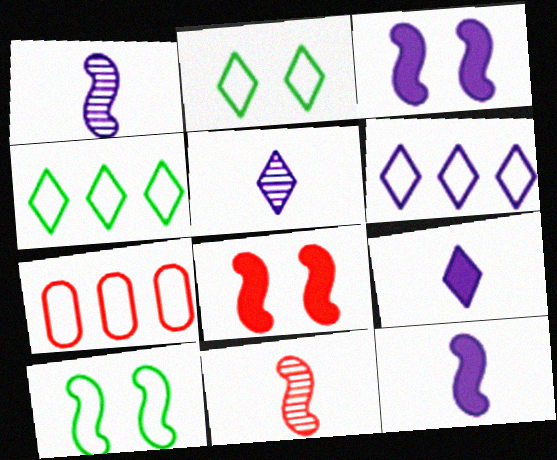[]